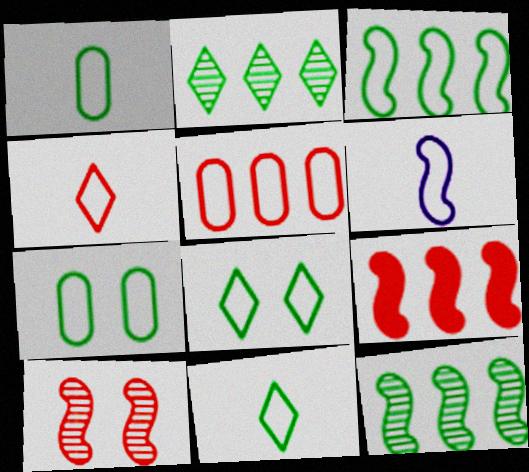[[1, 3, 8], 
[1, 4, 6], 
[3, 7, 11], 
[5, 6, 8]]